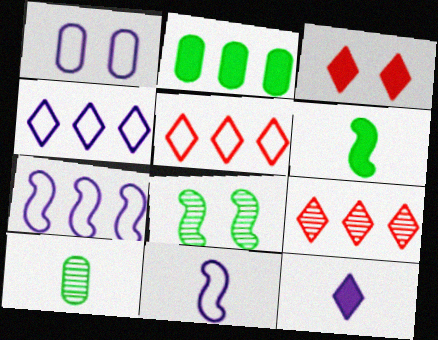[[1, 3, 8], 
[1, 4, 11], 
[1, 6, 9], 
[2, 7, 9], 
[3, 7, 10]]